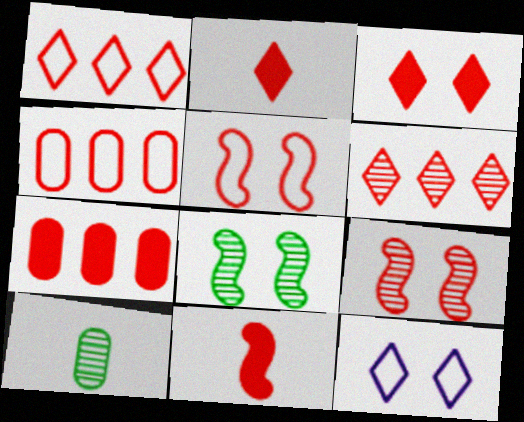[[2, 4, 9], 
[3, 7, 11]]